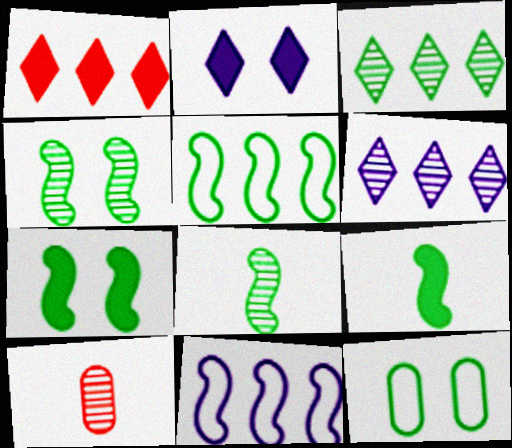[[2, 5, 10], 
[3, 9, 12], 
[4, 5, 9], 
[4, 6, 10], 
[5, 7, 8]]